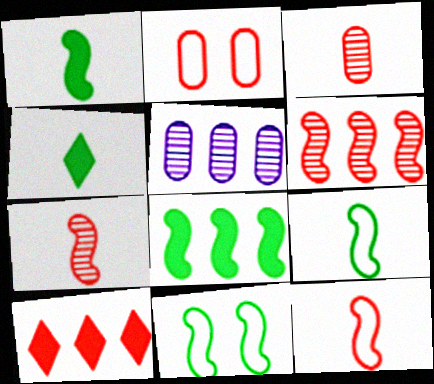[[2, 7, 10]]